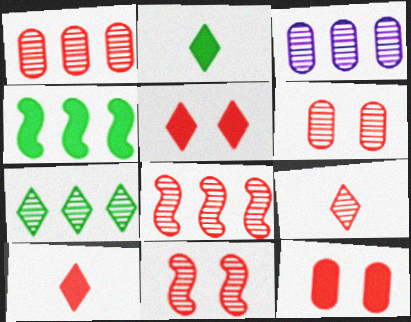[[1, 9, 11], 
[3, 7, 8], 
[6, 8, 9]]